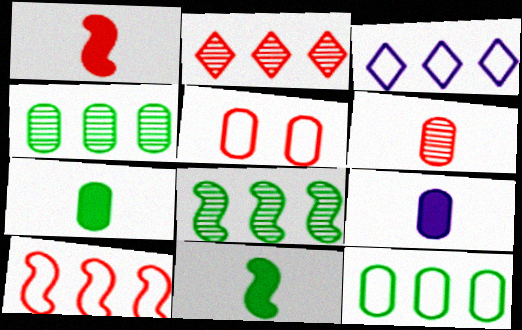[[1, 2, 5], 
[3, 10, 12], 
[4, 5, 9]]